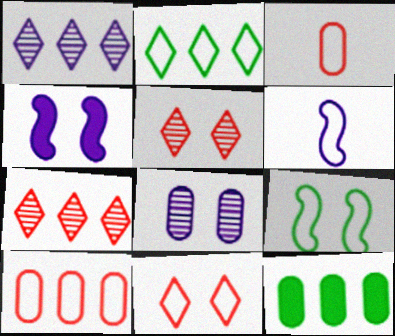[[3, 8, 12], 
[5, 6, 12]]